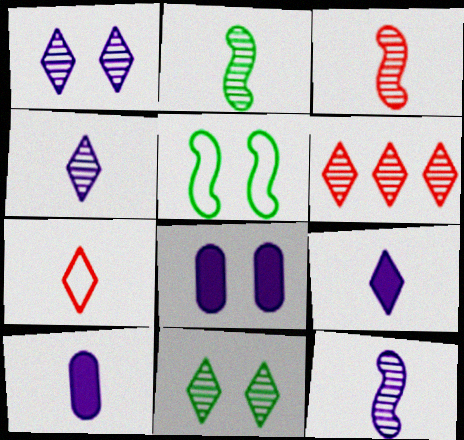[[2, 3, 12], 
[2, 7, 10], 
[4, 6, 11], 
[5, 6, 10]]